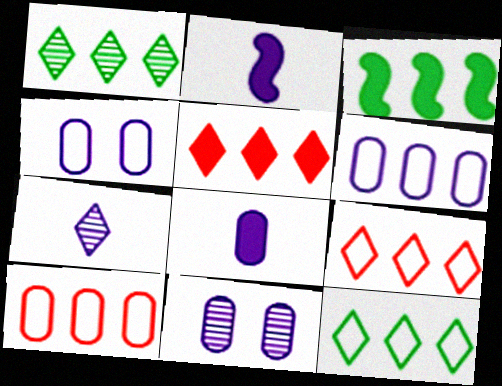[[6, 8, 11]]